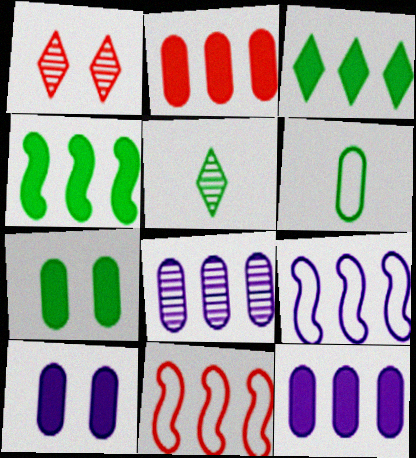[[3, 8, 11], 
[5, 10, 11]]